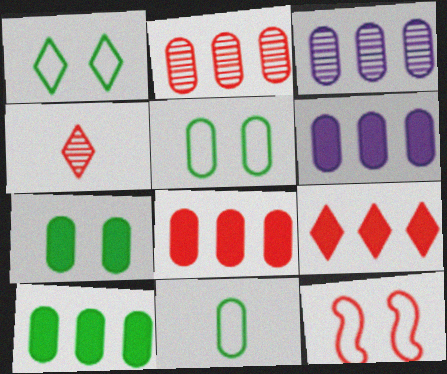[[4, 8, 12], 
[6, 8, 10]]